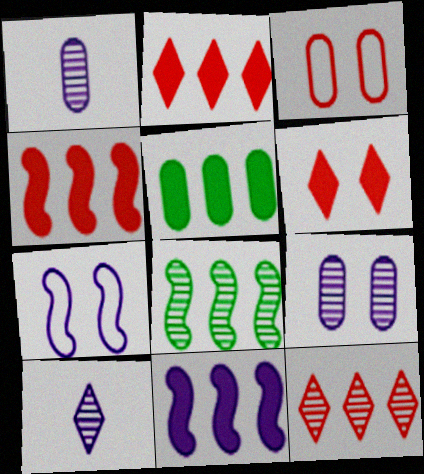[[1, 3, 5], 
[2, 5, 11]]